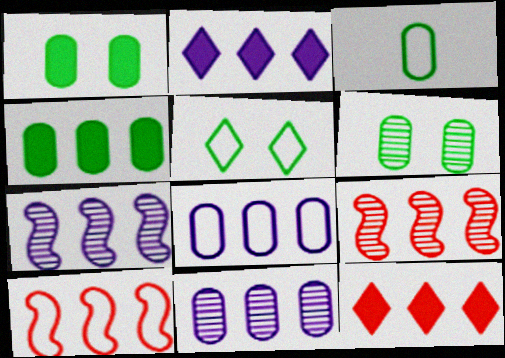[[2, 7, 8], 
[3, 4, 6]]